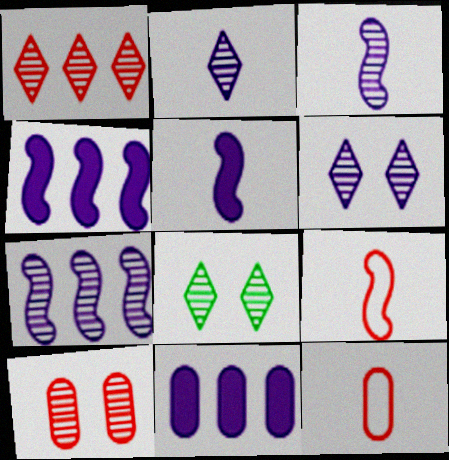[[1, 2, 8], 
[4, 8, 12], 
[8, 9, 11]]